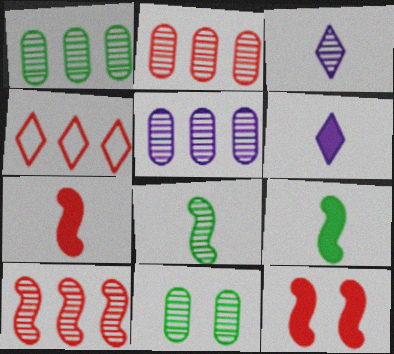[[1, 2, 5], 
[3, 10, 11]]